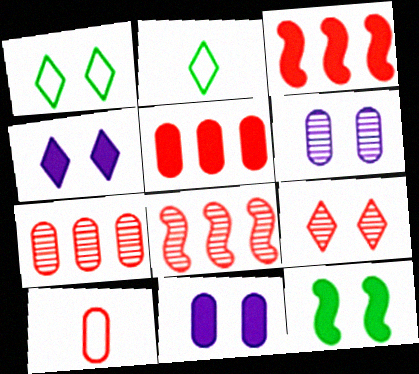[[1, 4, 9], 
[2, 3, 6], 
[2, 8, 11], 
[3, 9, 10]]